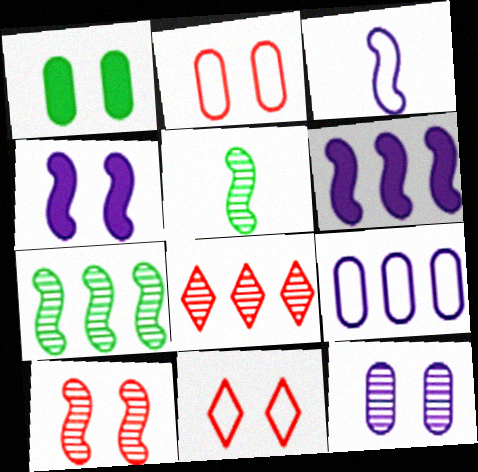[[1, 2, 12], 
[1, 3, 8], 
[5, 8, 12]]